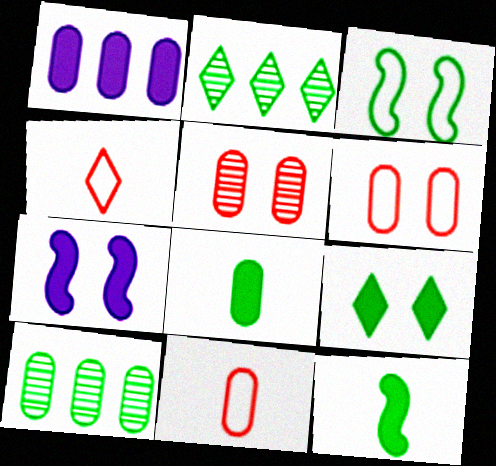[[2, 3, 8], 
[2, 7, 11], 
[4, 7, 10]]